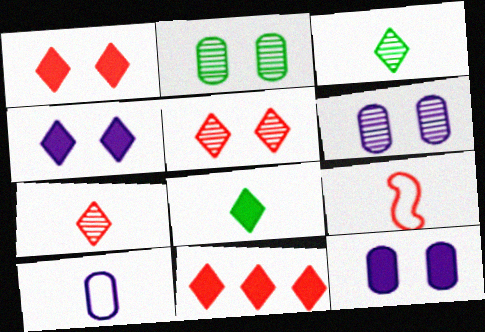[[4, 8, 11]]